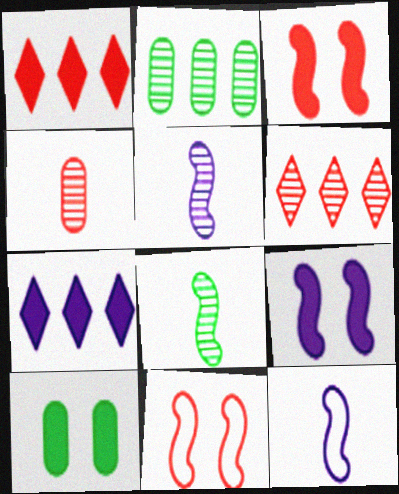[[1, 4, 11], 
[6, 10, 12]]